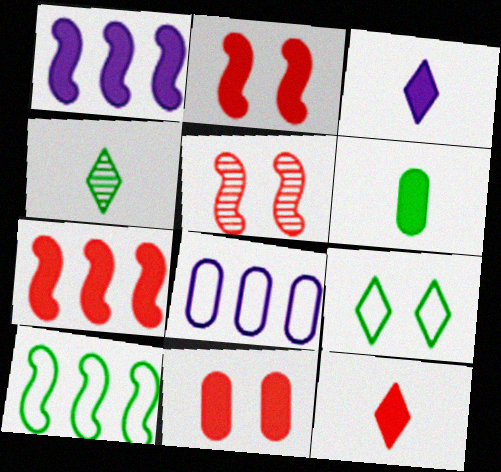[[2, 4, 8], 
[7, 11, 12]]